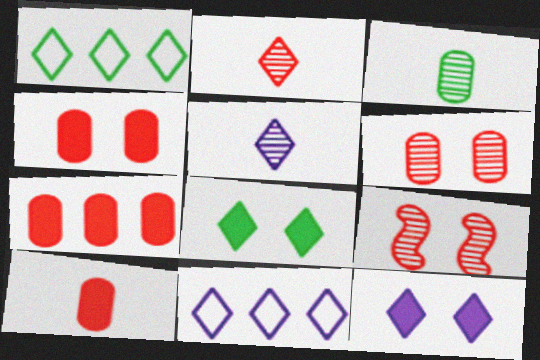[[1, 2, 12], 
[2, 8, 11], 
[4, 7, 10], 
[5, 11, 12]]